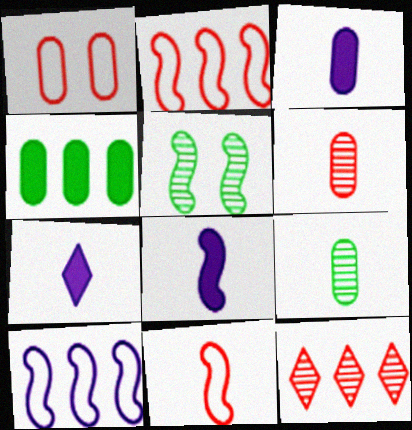[[2, 5, 8], 
[3, 7, 8], 
[4, 10, 12], 
[7, 9, 11]]